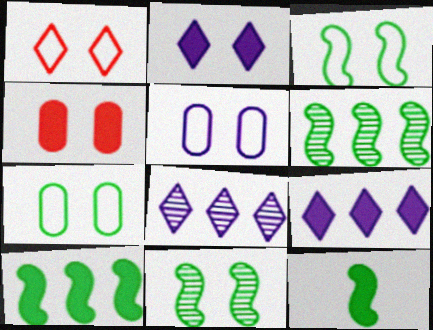[[1, 3, 5], 
[3, 6, 12], 
[4, 9, 12]]